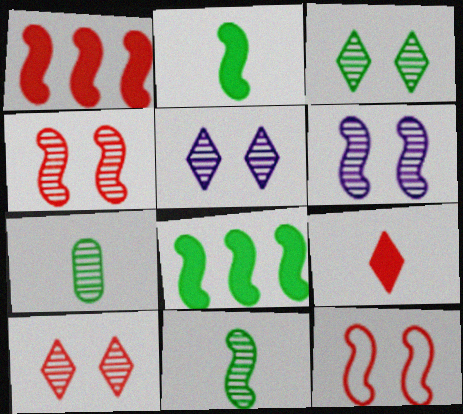[[3, 5, 10]]